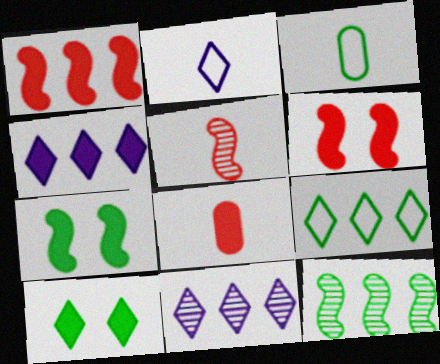[[3, 6, 11], 
[3, 10, 12], 
[4, 7, 8]]